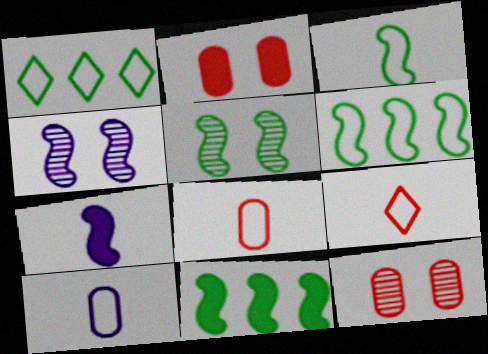[[1, 7, 12], 
[3, 5, 11], 
[3, 9, 10]]